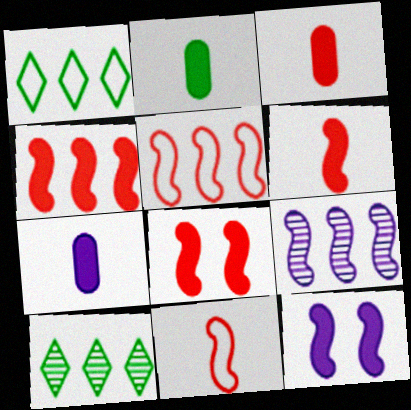[[2, 3, 7], 
[4, 6, 8]]